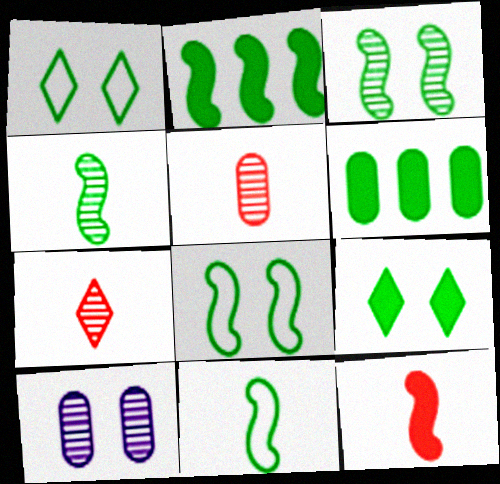[[1, 4, 6], 
[2, 3, 11], 
[2, 4, 8]]